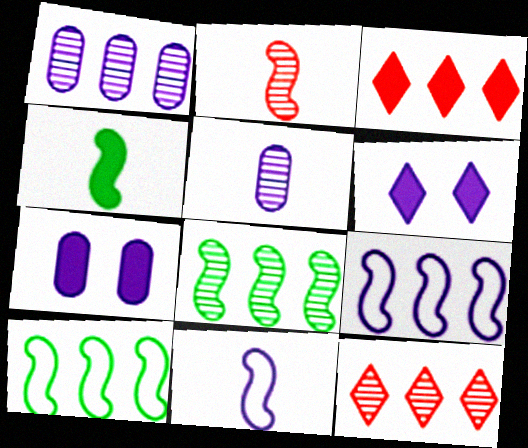[[1, 3, 10], 
[1, 6, 11], 
[1, 8, 12], 
[2, 4, 11], 
[3, 4, 7], 
[5, 6, 9]]